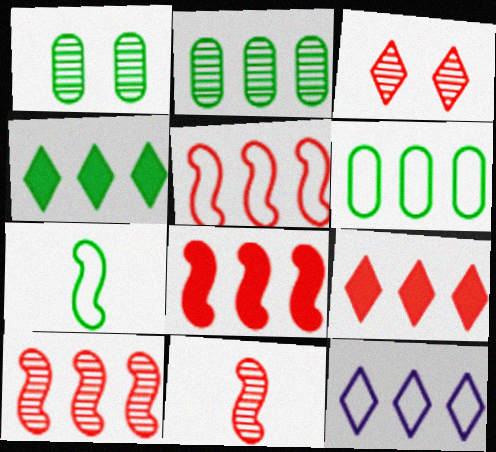[[1, 4, 7], 
[2, 8, 12], 
[5, 6, 12], 
[5, 8, 10]]